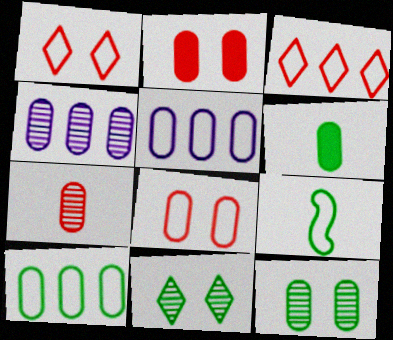[[1, 5, 9], 
[4, 6, 8], 
[4, 7, 12], 
[6, 10, 12]]